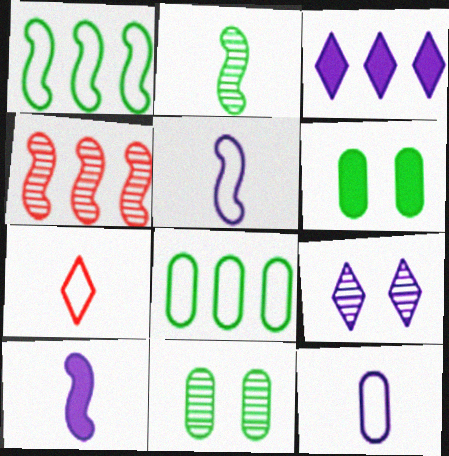[[3, 4, 8]]